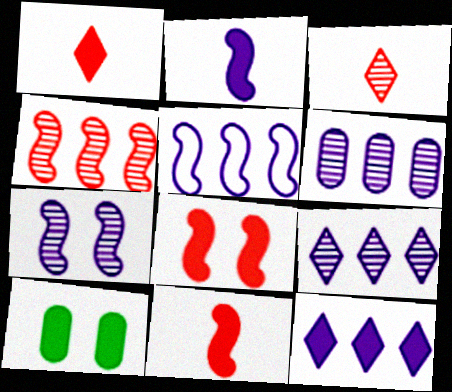[[2, 5, 7], 
[3, 5, 10], 
[5, 6, 12], 
[10, 11, 12]]